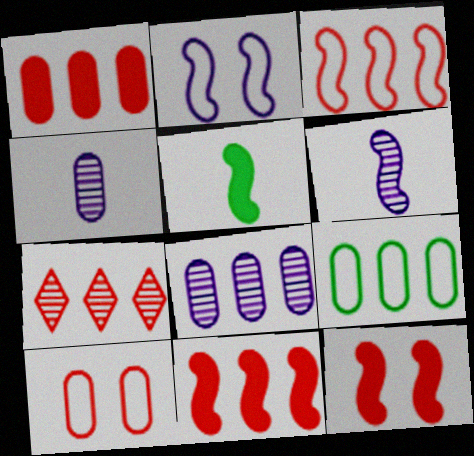[[1, 3, 7], 
[1, 8, 9]]